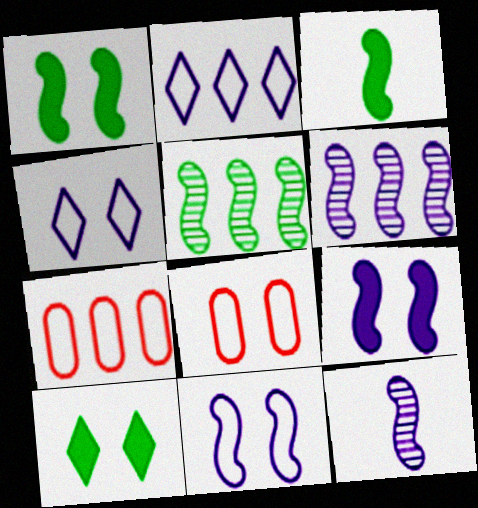[[7, 10, 12]]